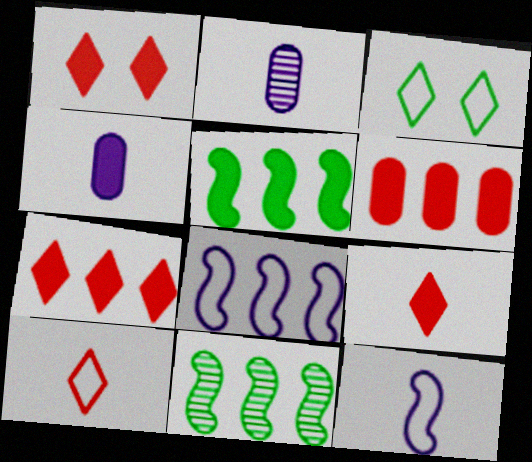[[1, 4, 5], 
[1, 7, 9]]